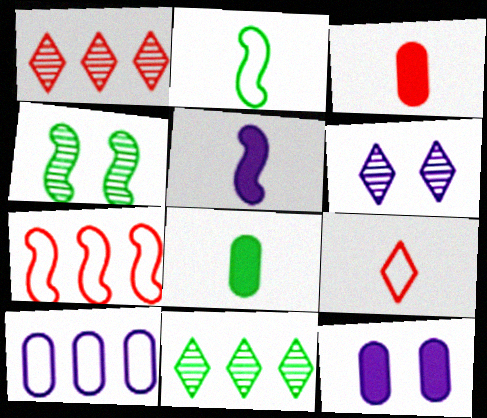[[1, 2, 12], 
[4, 5, 7], 
[5, 6, 10], 
[6, 7, 8]]